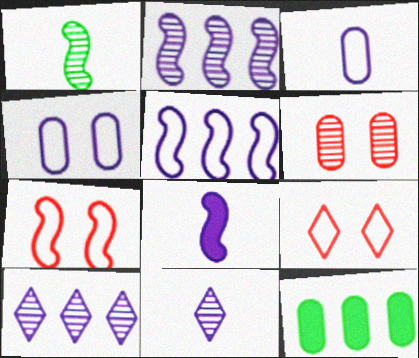[[1, 6, 10], 
[3, 6, 12], 
[3, 8, 11], 
[4, 8, 10], 
[7, 11, 12]]